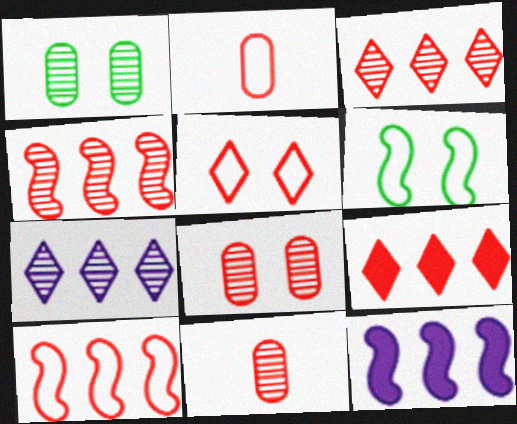[[2, 5, 10]]